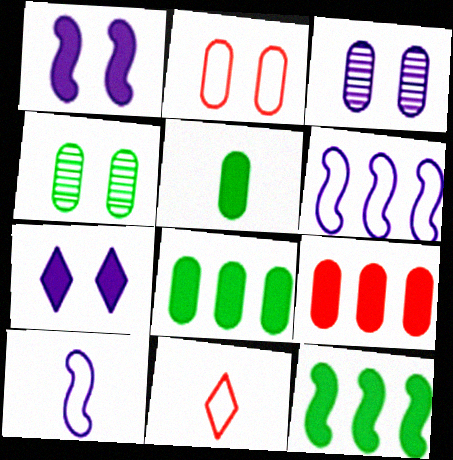[[3, 11, 12]]